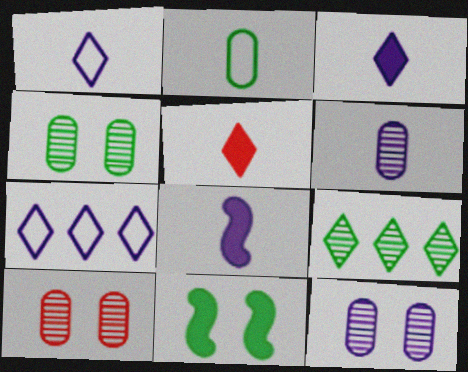[[1, 6, 8], 
[2, 9, 11], 
[4, 10, 12], 
[7, 8, 12]]